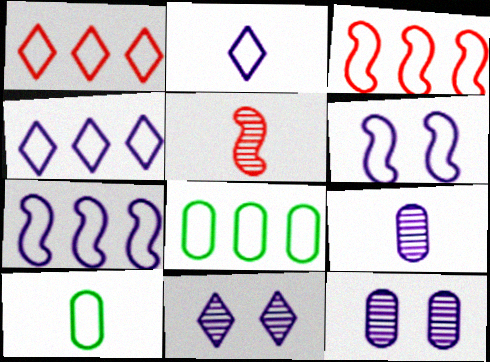[[1, 6, 10], 
[1, 7, 8], 
[3, 4, 8]]